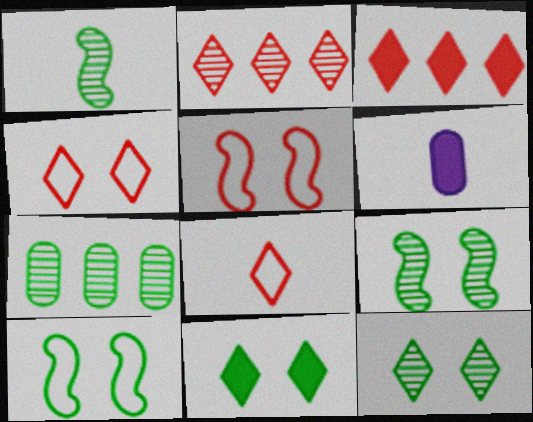[[1, 6, 8], 
[1, 7, 12], 
[2, 6, 10]]